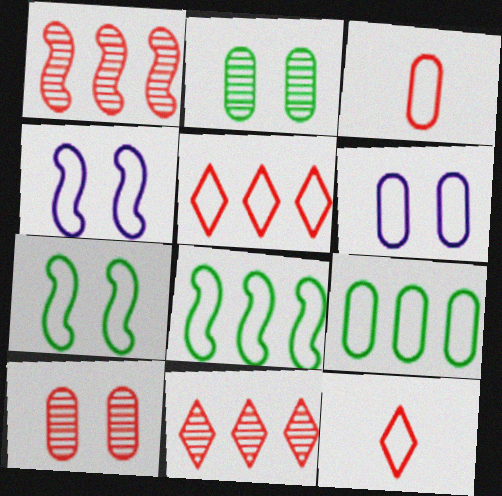[[3, 6, 9], 
[4, 9, 12], 
[6, 8, 12]]